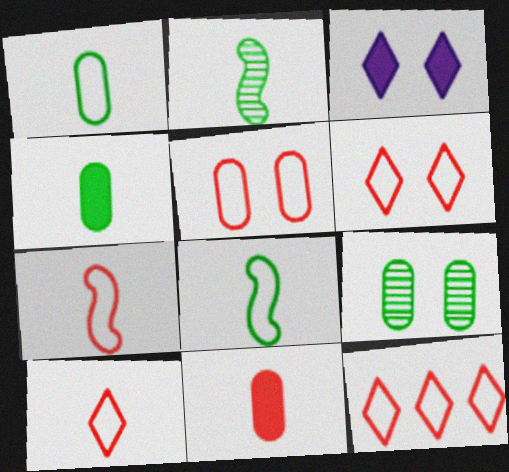[[5, 7, 12], 
[6, 10, 12]]